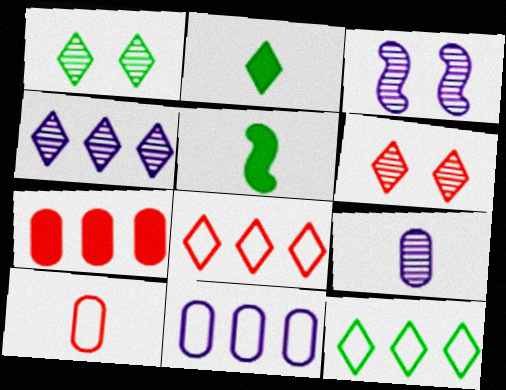[[1, 2, 12], 
[3, 4, 9], 
[5, 6, 11]]